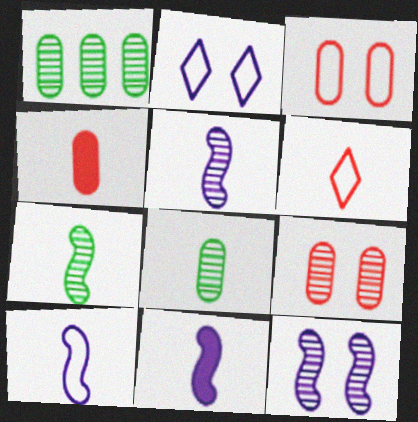[[5, 10, 11], 
[6, 8, 11]]